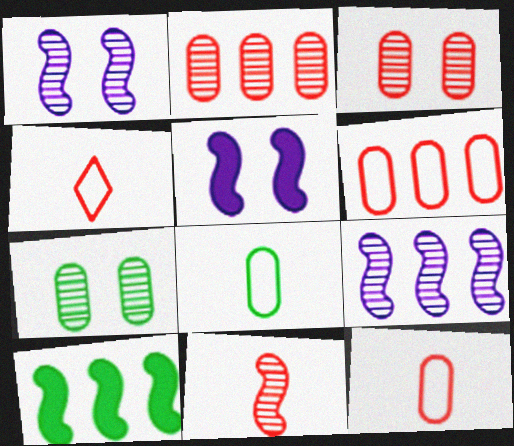[]